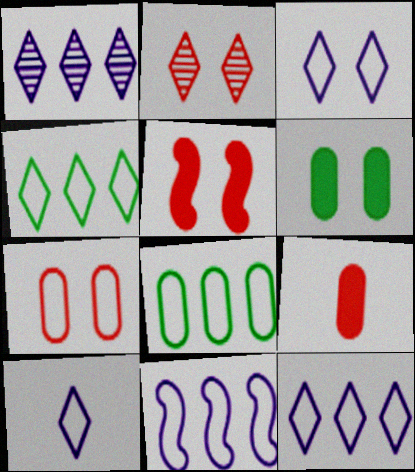[[2, 5, 7], 
[3, 10, 12]]